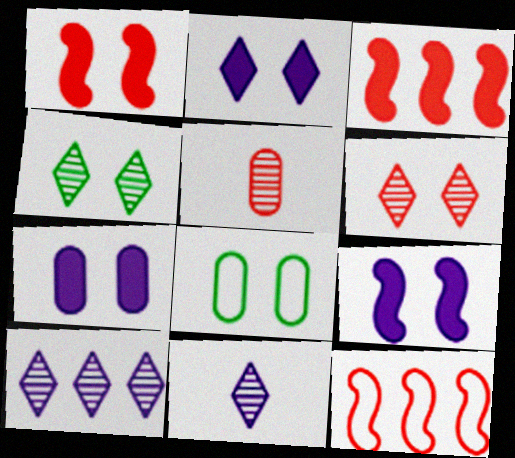[[2, 7, 9], 
[3, 8, 11], 
[6, 8, 9]]